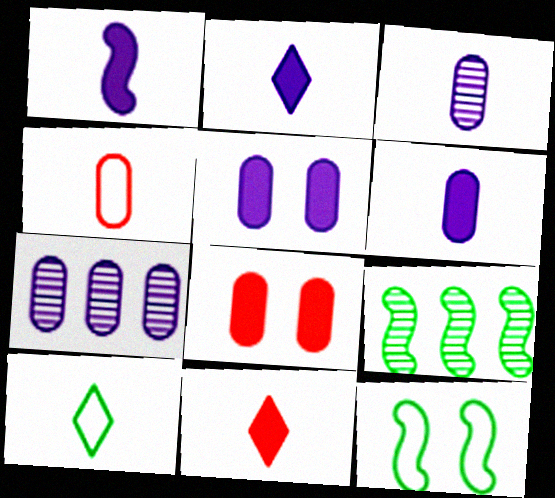[[1, 2, 6], 
[7, 11, 12]]